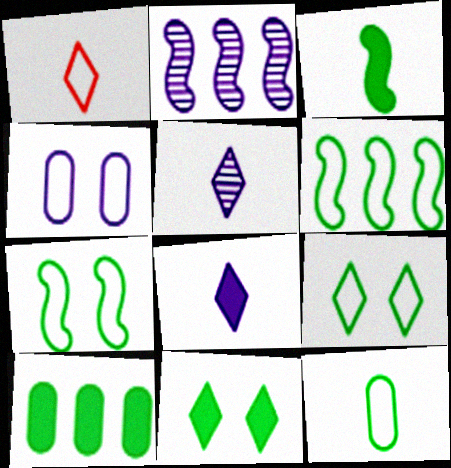[[1, 4, 6], 
[2, 4, 8], 
[3, 10, 11], 
[6, 9, 12]]